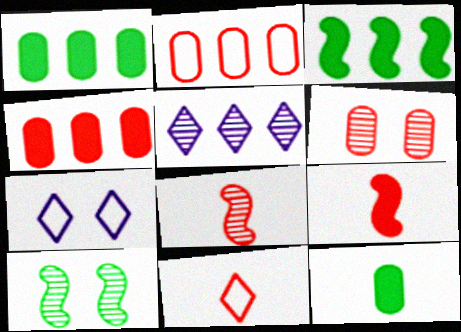[[1, 7, 8], 
[2, 3, 5]]